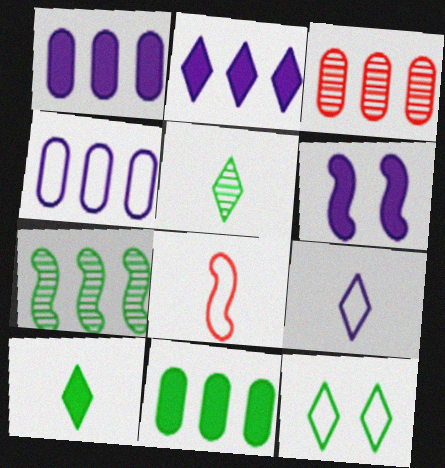[[3, 4, 11], 
[4, 8, 12], 
[6, 7, 8]]